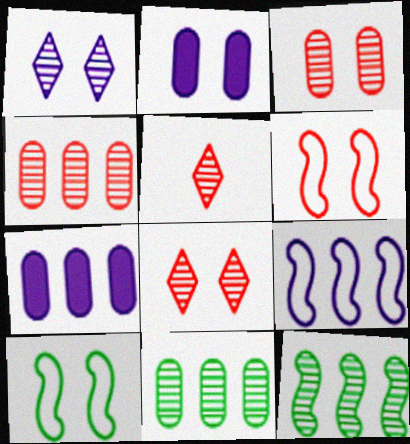[[2, 8, 10], 
[5, 7, 10]]